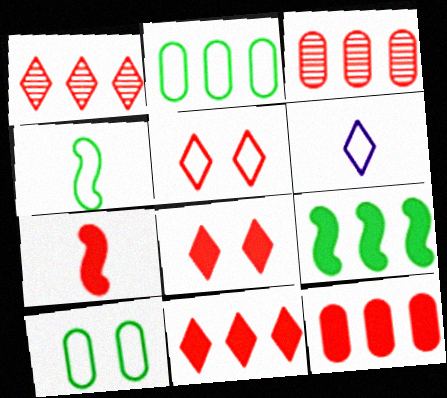[[3, 5, 7], 
[7, 8, 12]]